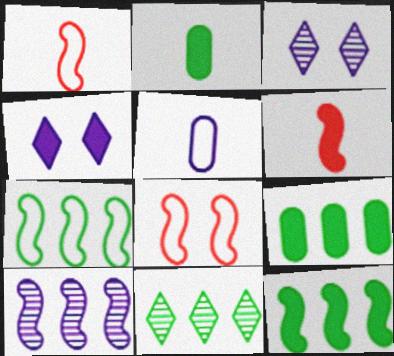[[1, 3, 9], 
[4, 5, 10], 
[4, 6, 9], 
[7, 9, 11]]